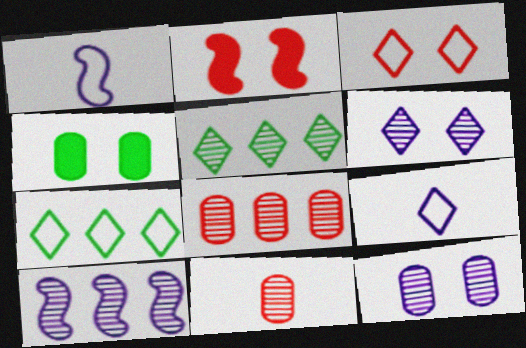[[3, 7, 9], 
[5, 8, 10]]